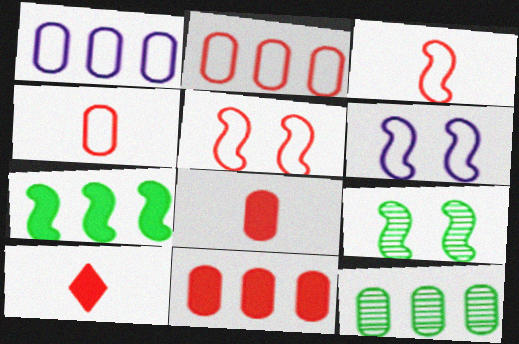[[1, 9, 10], 
[1, 11, 12], 
[6, 10, 12]]